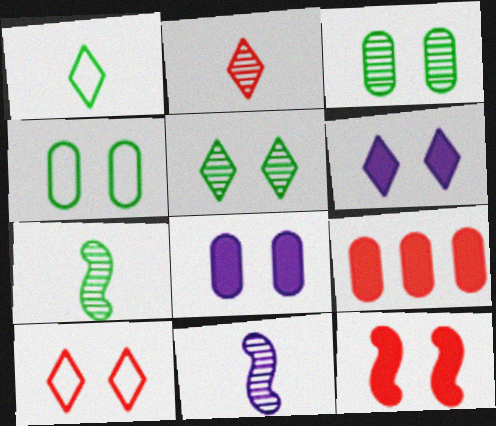[[5, 6, 10]]